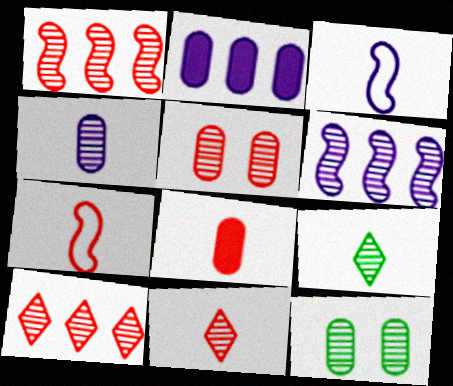[[1, 5, 11], 
[3, 8, 9], 
[5, 6, 9], 
[6, 11, 12], 
[7, 8, 11]]